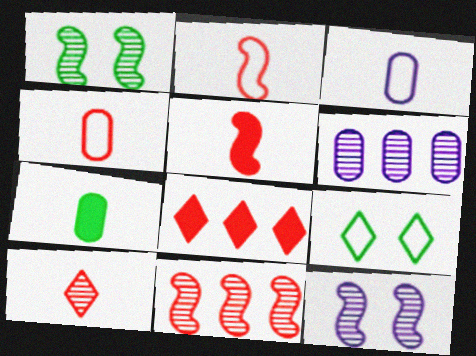[[1, 3, 8], 
[1, 6, 10], 
[4, 5, 10], 
[5, 6, 9]]